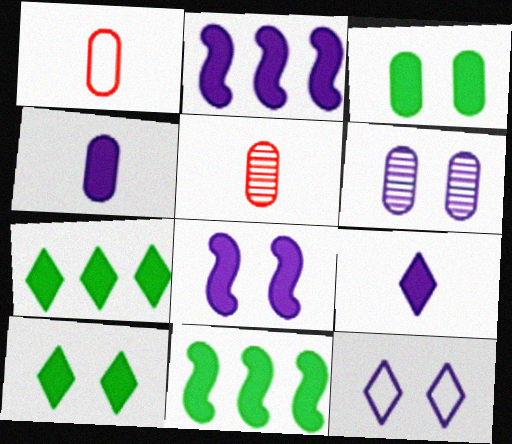[[5, 11, 12], 
[6, 8, 12]]